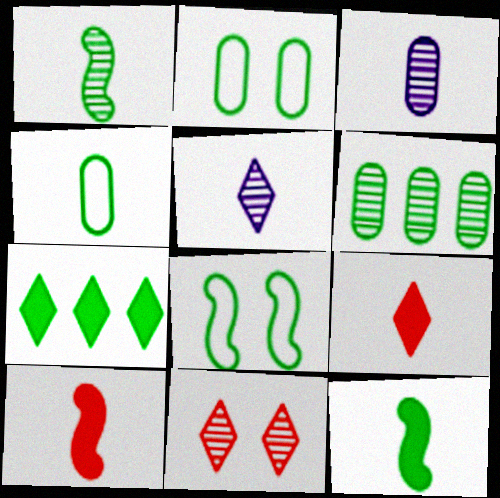[[1, 2, 7], 
[4, 5, 10]]